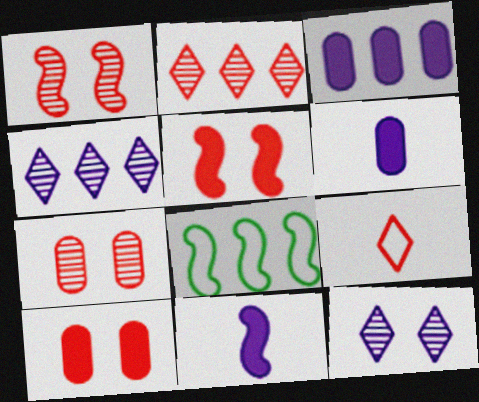[[1, 8, 11], 
[2, 3, 8]]